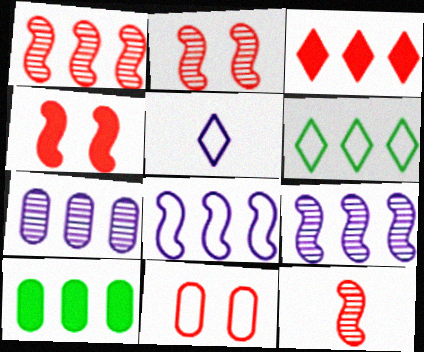[[1, 2, 12], 
[2, 5, 10], 
[3, 11, 12]]